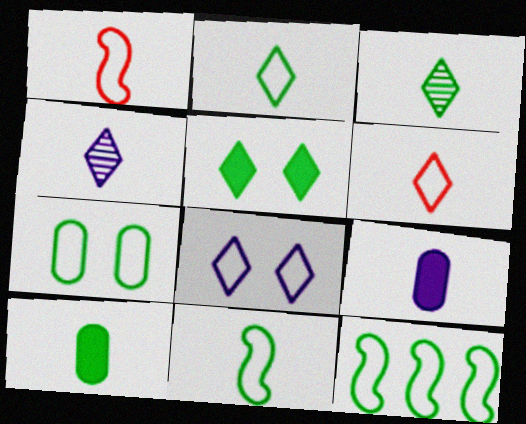[[1, 3, 9], 
[1, 4, 10], 
[2, 7, 12], 
[3, 10, 11]]